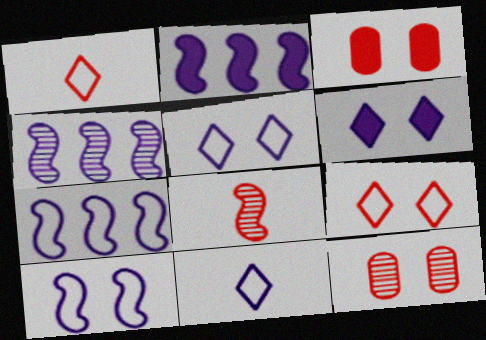[[2, 4, 7]]